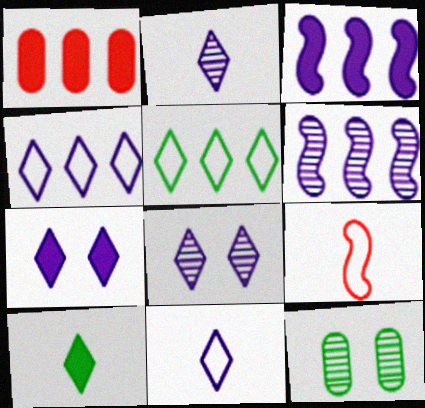[[1, 5, 6], 
[2, 4, 7]]